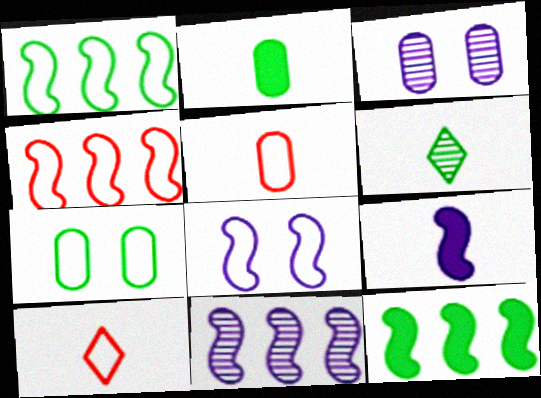[[3, 10, 12], 
[4, 11, 12], 
[5, 6, 9], 
[6, 7, 12], 
[8, 9, 11]]